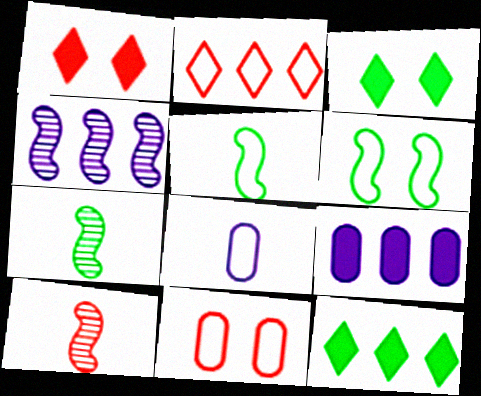[[2, 6, 8]]